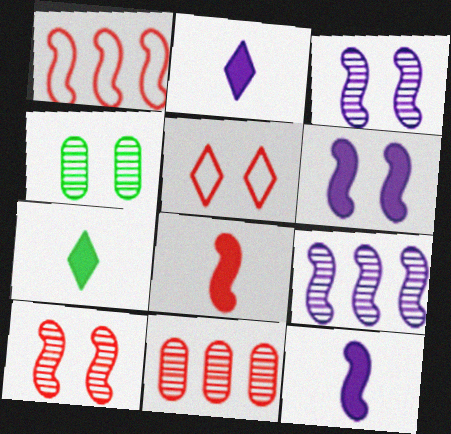[[1, 2, 4], 
[1, 8, 10], 
[4, 5, 6], 
[5, 8, 11]]